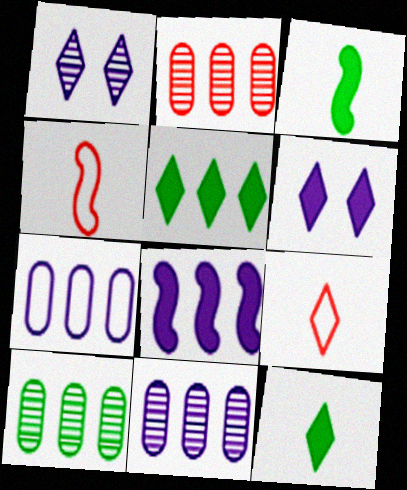[[1, 5, 9], 
[2, 10, 11], 
[4, 6, 10]]